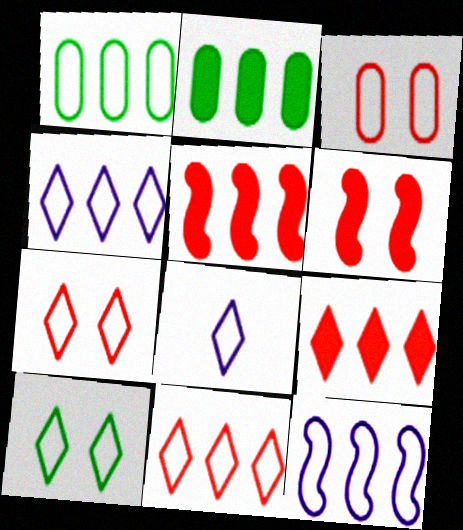[[1, 11, 12], 
[8, 10, 11]]